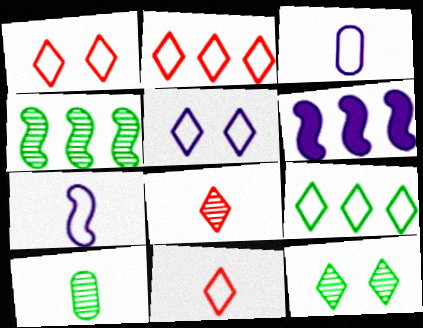[[1, 2, 11], 
[1, 6, 10], 
[4, 10, 12], 
[5, 9, 11]]